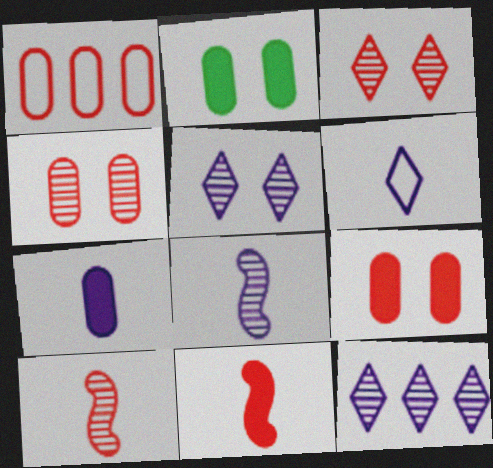[[1, 3, 11], 
[6, 7, 8]]